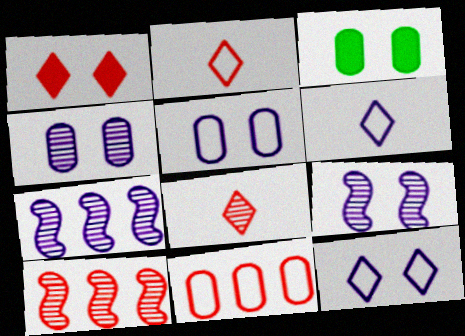[[2, 3, 7], 
[3, 6, 10]]